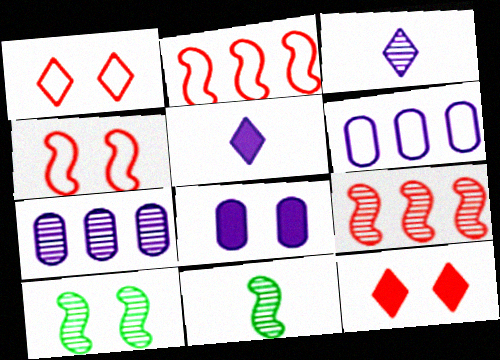[[1, 8, 10], 
[6, 11, 12]]